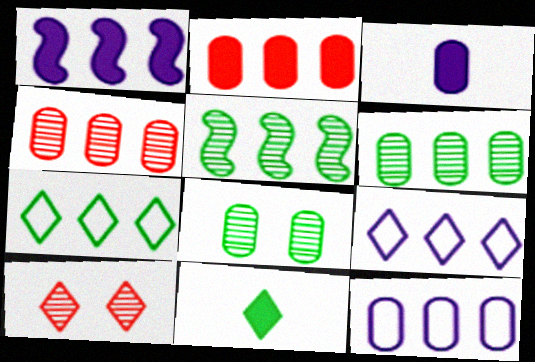[[1, 4, 7], 
[2, 5, 9], 
[2, 6, 12], 
[9, 10, 11]]